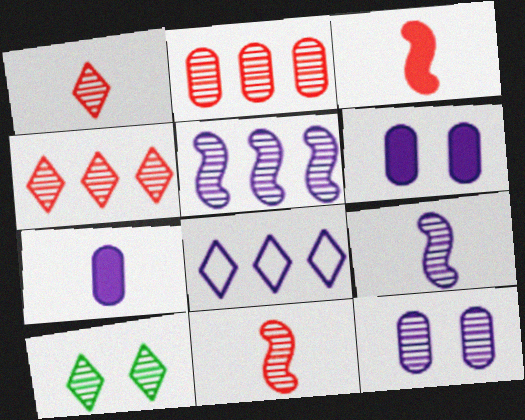[[2, 9, 10], 
[6, 8, 9]]